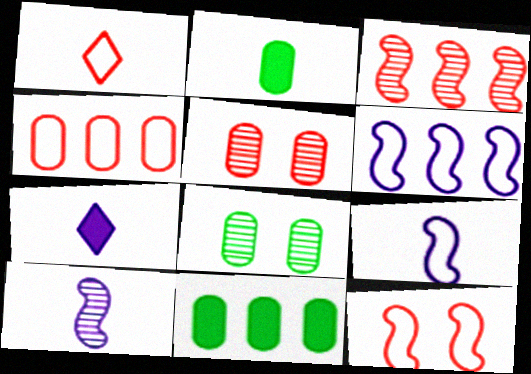[[1, 2, 10], 
[1, 4, 12]]